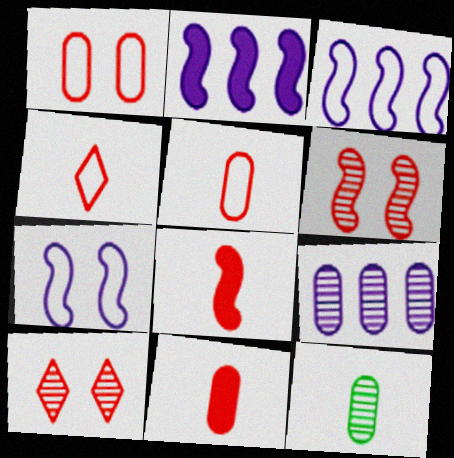[]